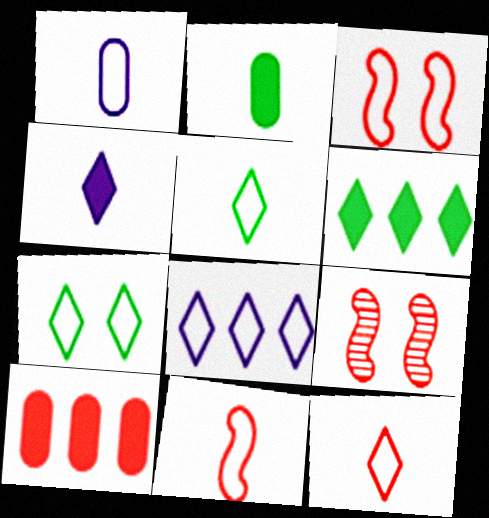[[1, 5, 11], 
[1, 6, 9], 
[2, 8, 9], 
[7, 8, 12], 
[9, 10, 12]]